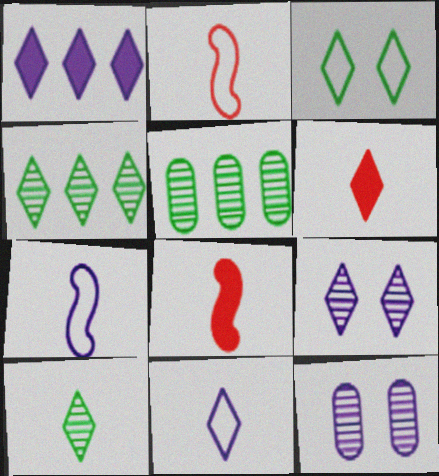[[1, 7, 12], 
[1, 9, 11], 
[6, 10, 11]]